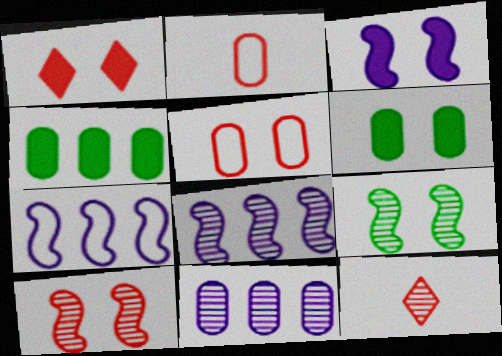[[1, 3, 6], 
[1, 5, 10], 
[2, 6, 11], 
[6, 7, 12], 
[9, 11, 12]]